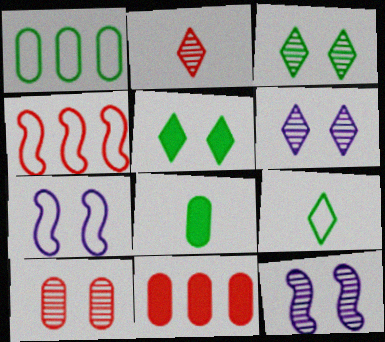[[3, 10, 12], 
[4, 6, 8], 
[5, 7, 10], 
[9, 11, 12]]